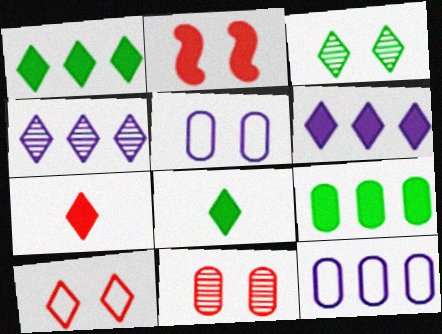[[2, 3, 5], 
[2, 10, 11], 
[4, 8, 10]]